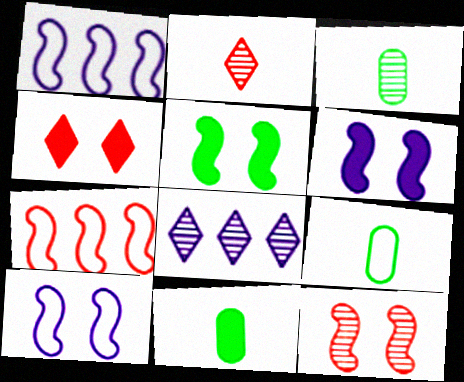[[1, 3, 4], 
[3, 8, 12], 
[3, 9, 11], 
[5, 10, 12]]